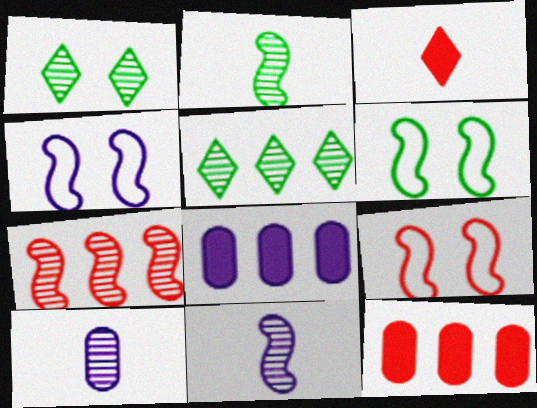[[1, 7, 10], 
[4, 6, 9]]